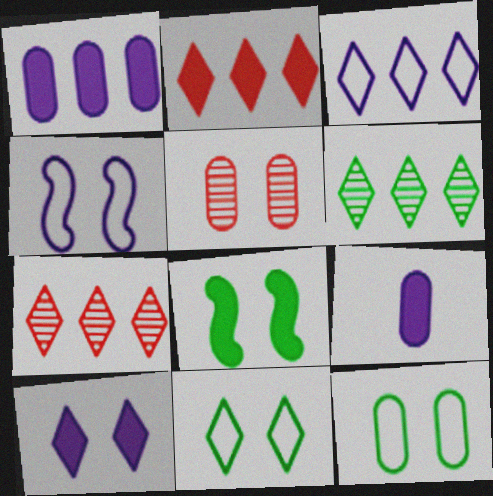[[2, 3, 6], 
[2, 8, 9]]